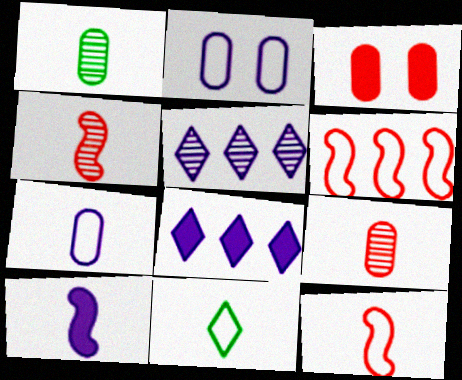[[2, 5, 10], 
[2, 6, 11], 
[7, 11, 12], 
[9, 10, 11]]